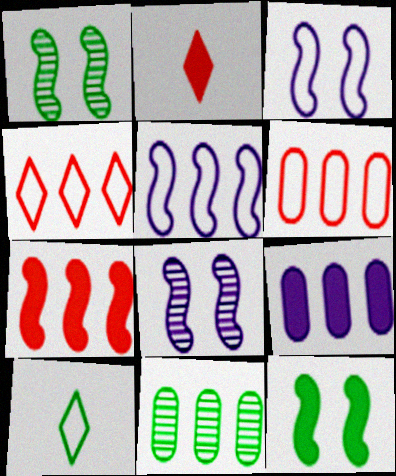[[2, 3, 11], 
[2, 9, 12], 
[3, 6, 10], 
[6, 9, 11], 
[10, 11, 12]]